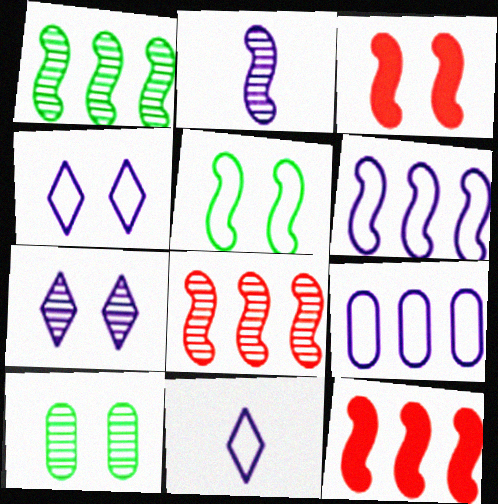[[1, 6, 12], 
[2, 5, 12], 
[3, 4, 10], 
[10, 11, 12]]